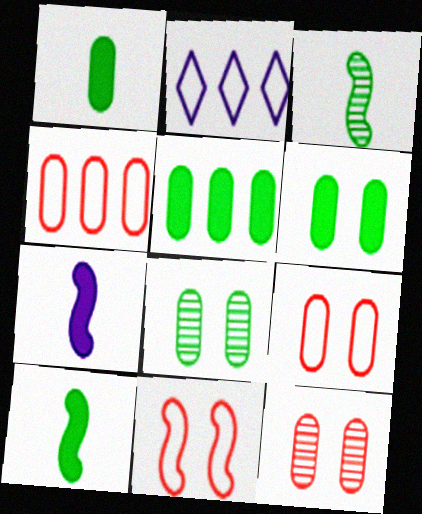[[1, 5, 6], 
[2, 10, 12]]